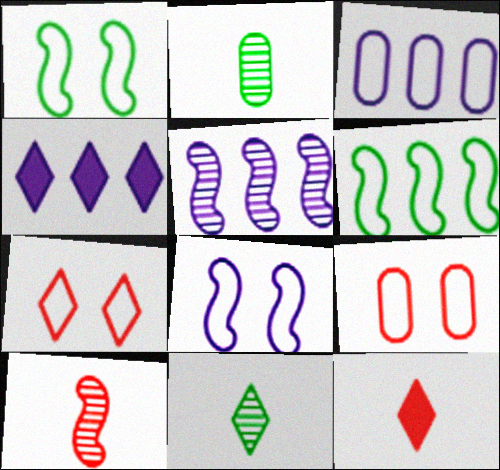[[3, 4, 5], 
[4, 7, 11]]